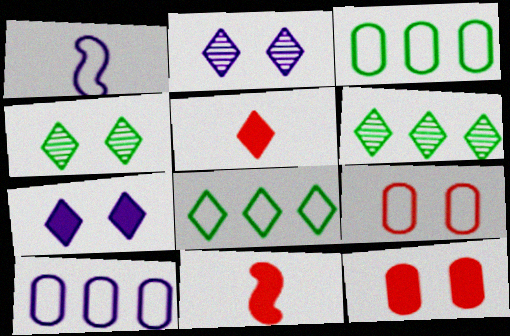[[1, 6, 12], 
[1, 8, 9], 
[2, 3, 11], 
[2, 5, 8], 
[4, 10, 11]]